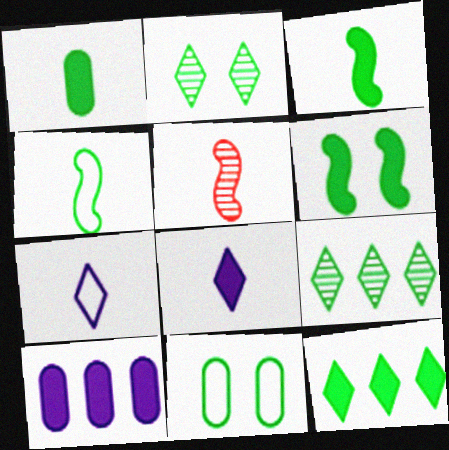[[1, 5, 7], 
[1, 6, 12], 
[2, 6, 11], 
[3, 9, 11]]